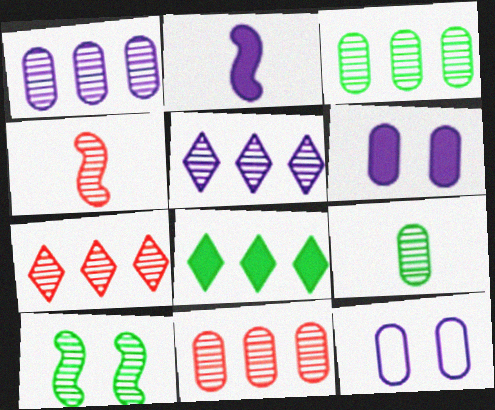[[1, 3, 11], 
[2, 5, 12], 
[4, 8, 12]]